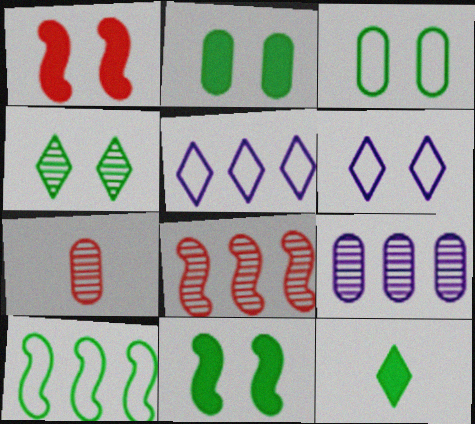[[3, 4, 11], 
[5, 7, 11]]